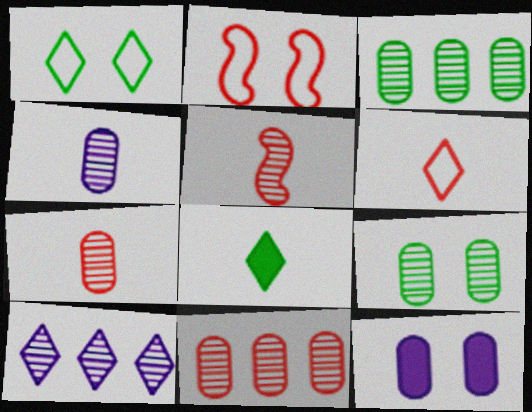[[4, 9, 11], 
[5, 9, 10]]